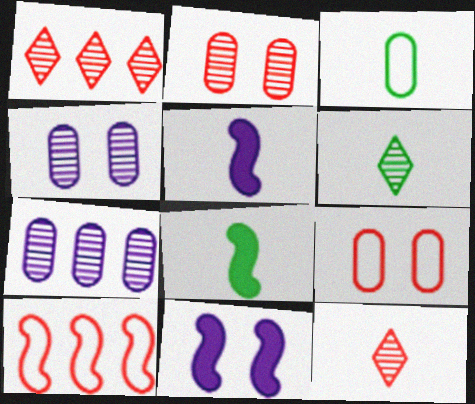[[1, 3, 11], 
[3, 5, 12], 
[3, 6, 8]]